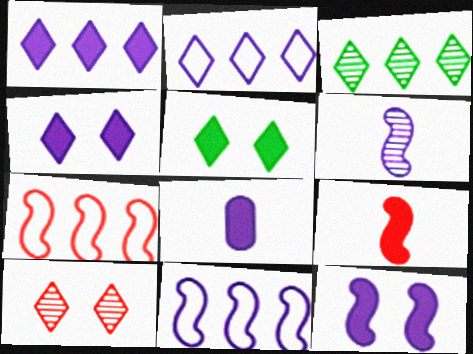[[1, 8, 12], 
[6, 11, 12]]